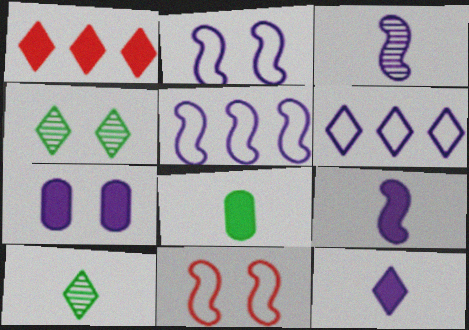[[3, 6, 7], 
[4, 7, 11]]